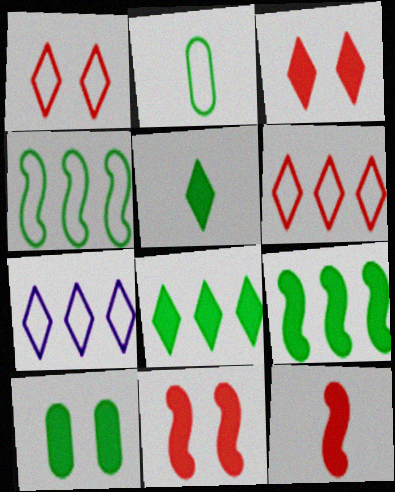[[5, 9, 10]]